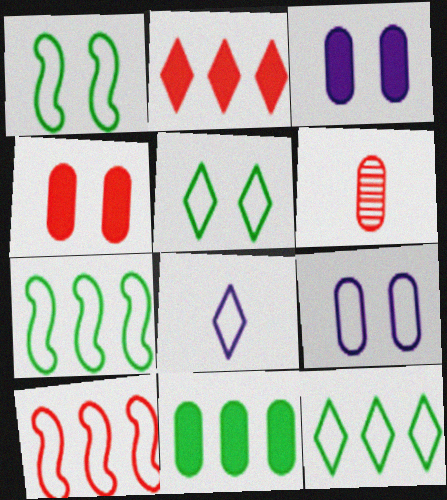[[6, 9, 11]]